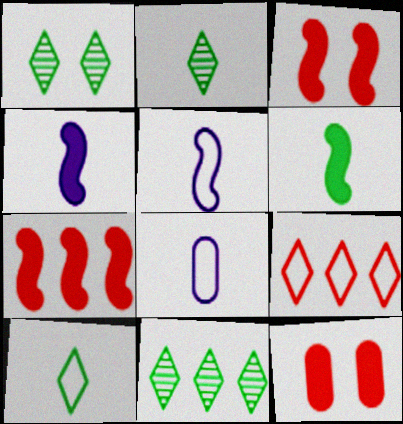[[1, 2, 11], 
[1, 7, 8], 
[3, 8, 11], 
[5, 11, 12]]